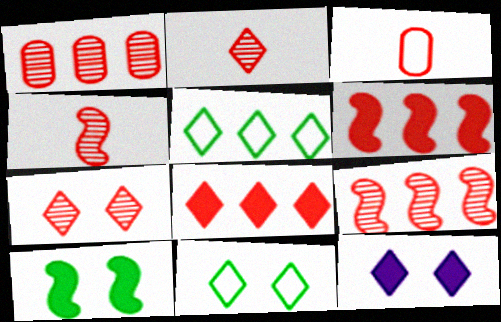[[1, 4, 7], 
[2, 5, 12], 
[3, 6, 7], 
[7, 11, 12]]